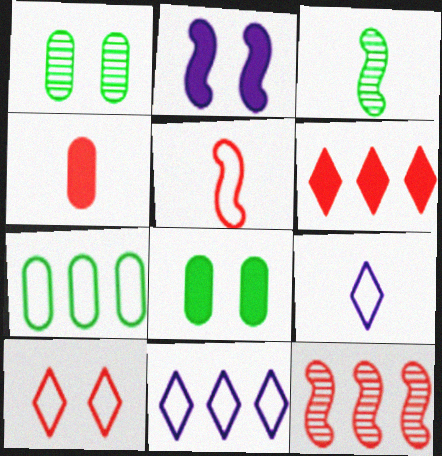[[1, 2, 10], 
[3, 4, 9], 
[4, 10, 12], 
[8, 9, 12]]